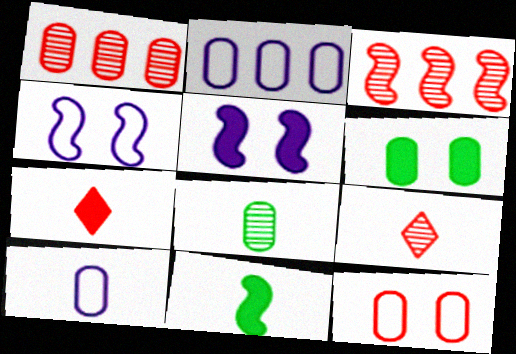[[1, 6, 10], 
[3, 4, 11], 
[3, 7, 12], 
[9, 10, 11]]